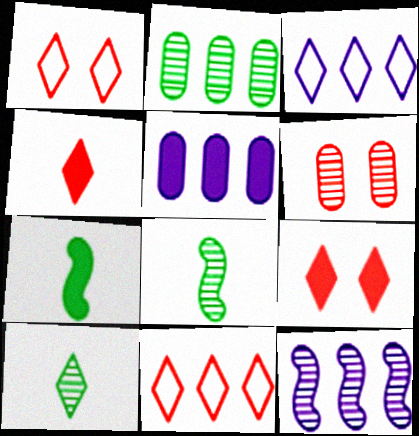[[1, 5, 8], 
[3, 5, 12], 
[3, 6, 7], 
[3, 9, 10], 
[5, 7, 9], 
[6, 10, 12]]